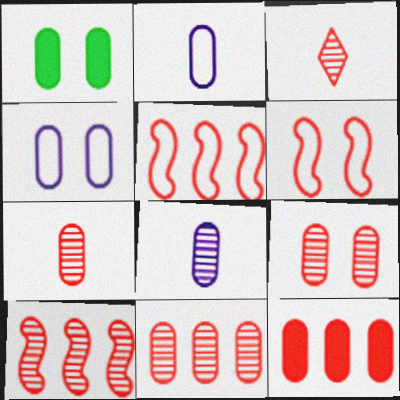[[1, 2, 11], 
[1, 4, 9], 
[3, 6, 12], 
[3, 9, 10], 
[7, 9, 11]]